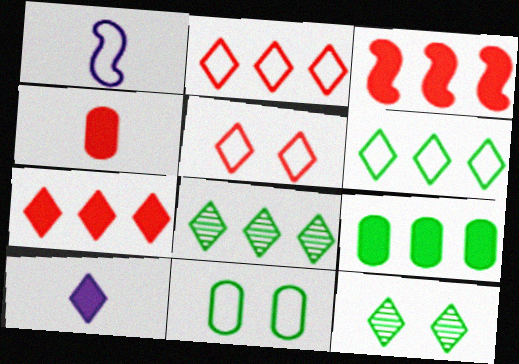[[1, 2, 11], 
[2, 10, 12], 
[5, 8, 10]]